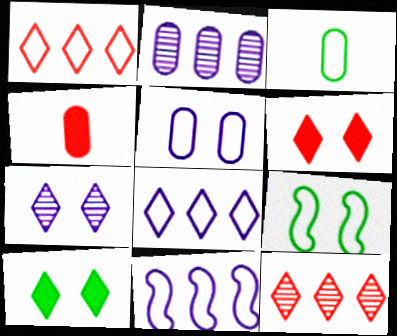[]